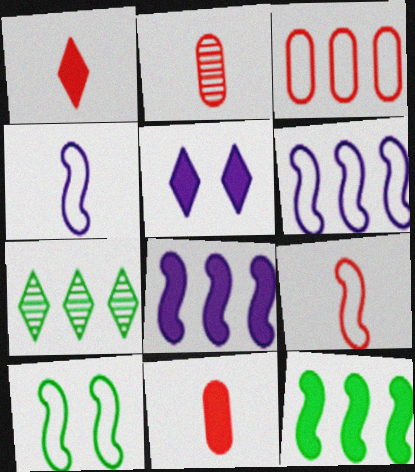[[1, 2, 9], 
[3, 7, 8], 
[5, 11, 12], 
[6, 9, 10]]